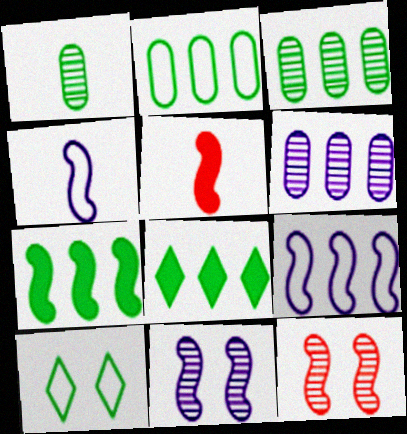[[1, 7, 10], 
[4, 7, 12], 
[5, 6, 10]]